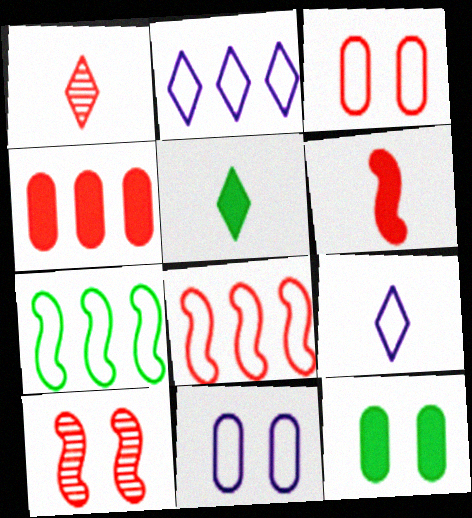[[1, 5, 9], 
[3, 7, 9], 
[6, 8, 10]]